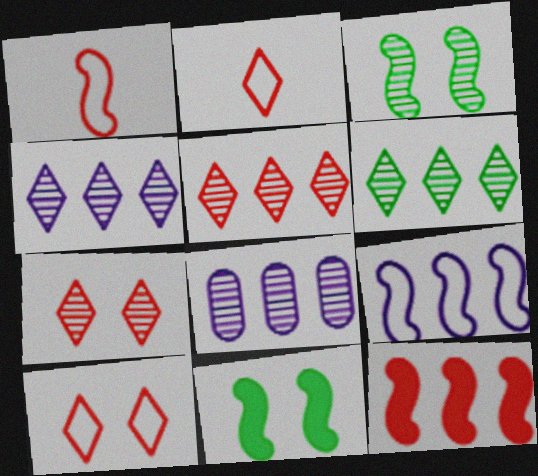[[2, 8, 11], 
[4, 5, 6]]